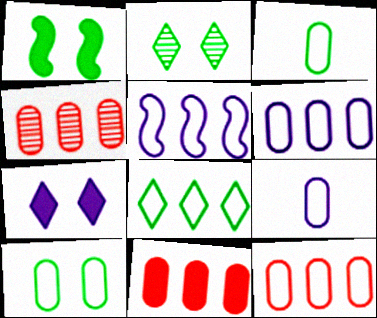[[1, 2, 10], 
[4, 11, 12], 
[5, 8, 12], 
[9, 10, 12]]